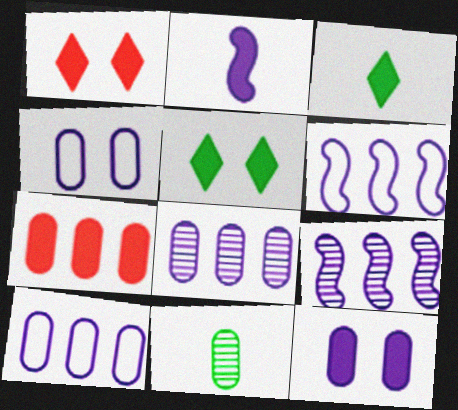[[1, 6, 11], 
[2, 5, 7], 
[4, 7, 11]]